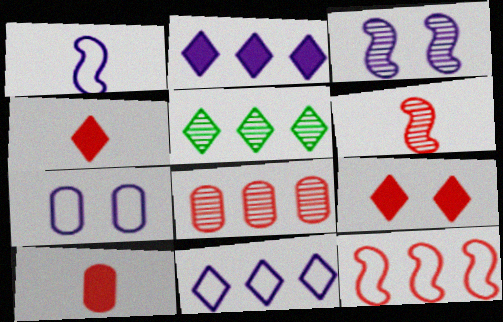[[1, 7, 11]]